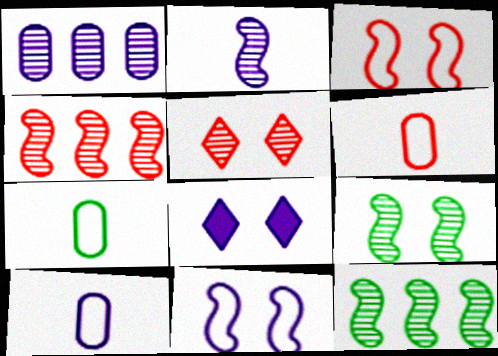[[2, 4, 9], 
[4, 7, 8], 
[6, 7, 10], 
[6, 8, 12]]